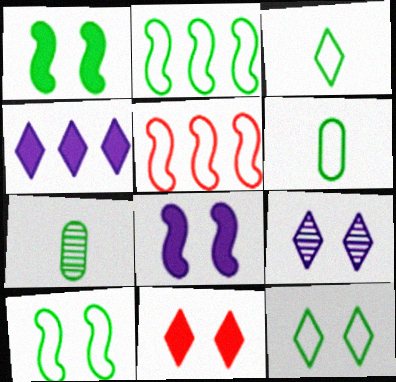[[2, 6, 12], 
[9, 11, 12]]